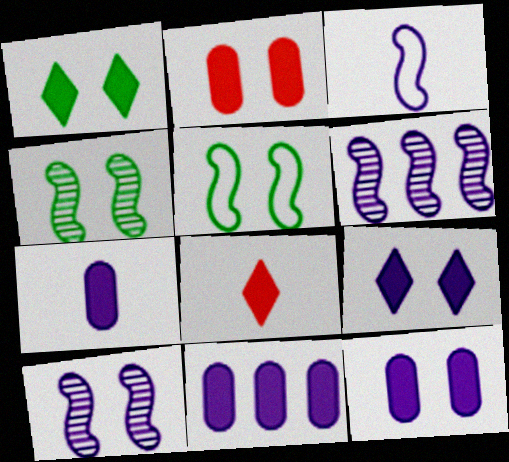[[7, 11, 12]]